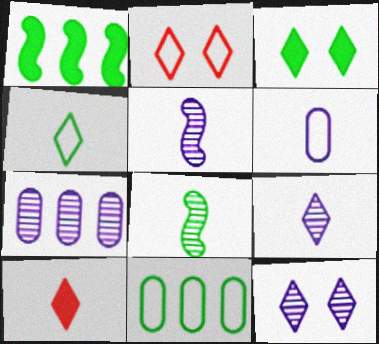[[2, 3, 12], 
[3, 8, 11], 
[4, 9, 10], 
[5, 7, 12], 
[6, 8, 10]]